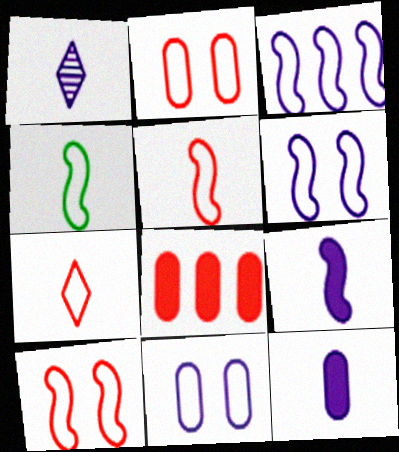[[3, 4, 10]]